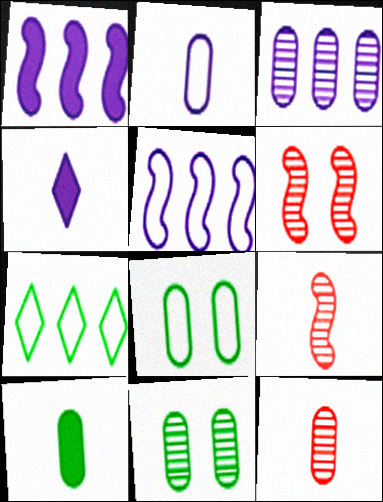[[2, 10, 12], 
[3, 11, 12]]